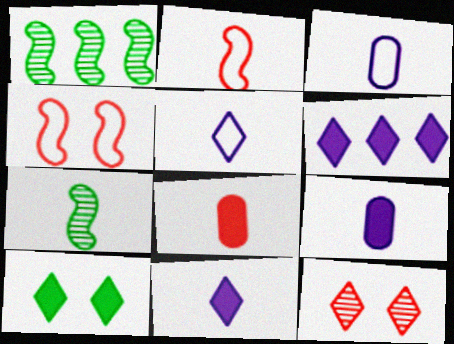[[5, 7, 8]]